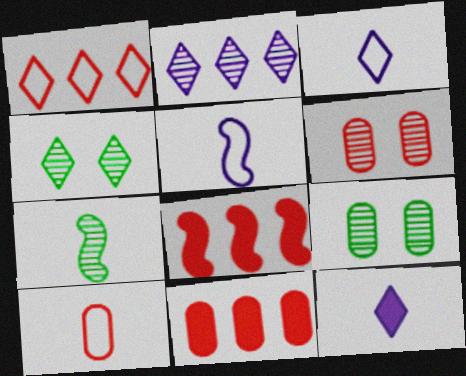[[1, 4, 12], 
[2, 6, 7], 
[3, 8, 9], 
[4, 5, 11], 
[6, 10, 11], 
[7, 10, 12]]